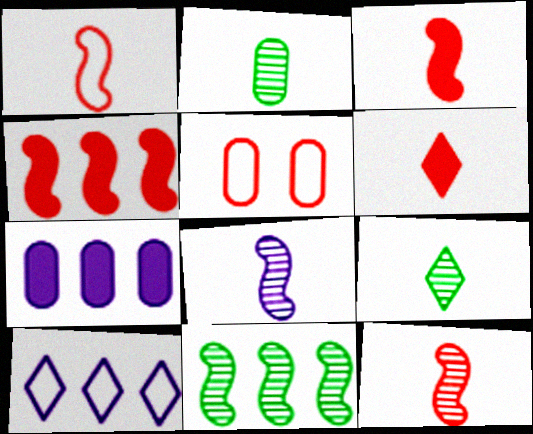[[1, 3, 12], 
[2, 5, 7]]